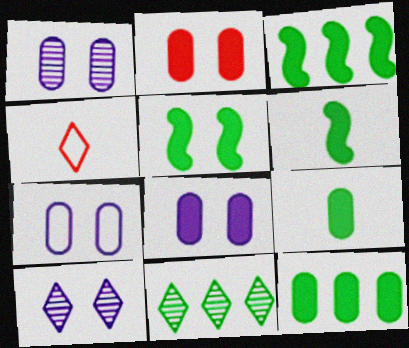[[1, 3, 4], 
[1, 7, 8], 
[3, 5, 6]]